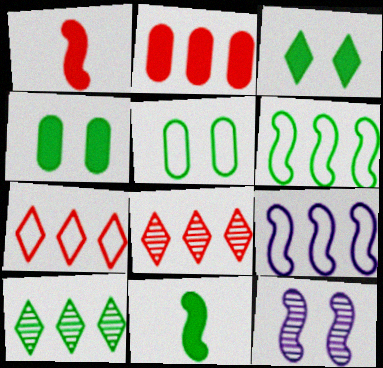[[1, 6, 12], 
[2, 9, 10], 
[5, 10, 11]]